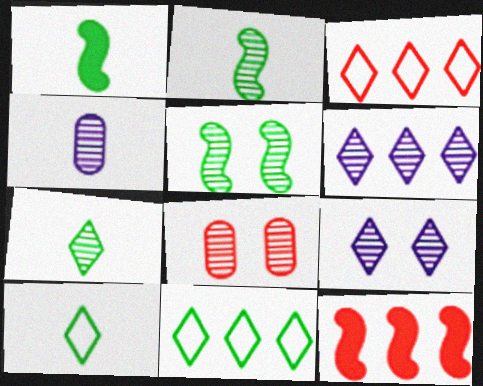[[2, 6, 8], 
[5, 8, 9]]